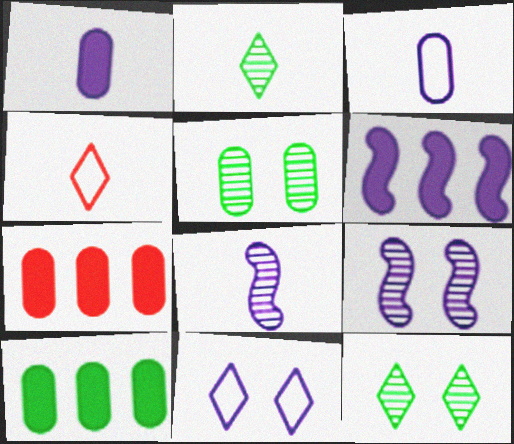[[3, 5, 7], 
[4, 5, 6], 
[4, 9, 10]]